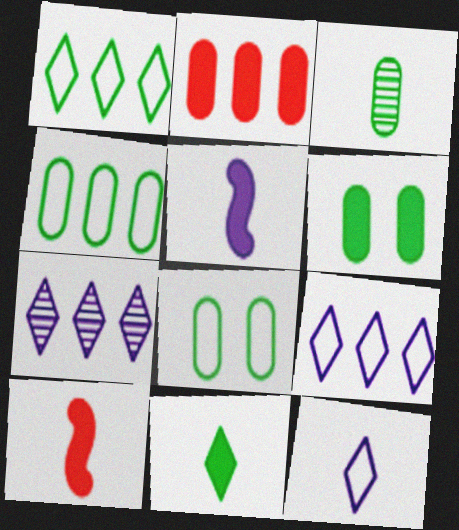[[3, 4, 6], 
[3, 10, 12], 
[7, 8, 10]]